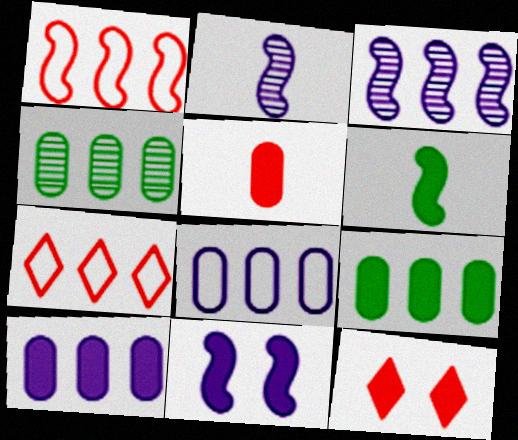[[3, 7, 9], 
[6, 10, 12]]